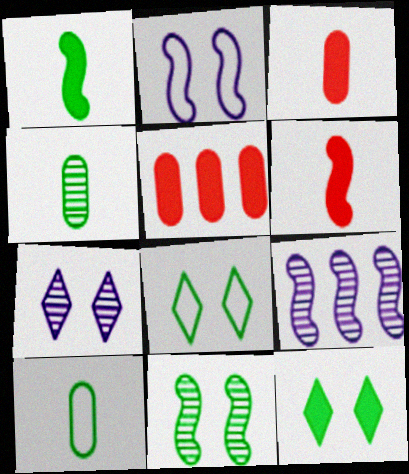[[3, 8, 9]]